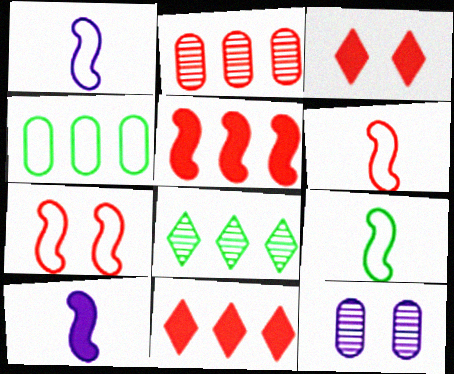[[1, 6, 9], 
[2, 3, 6], 
[9, 11, 12]]